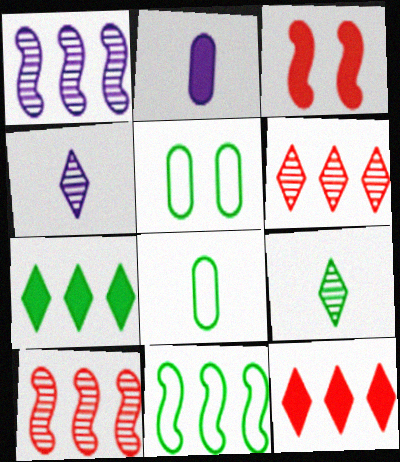[[2, 3, 7]]